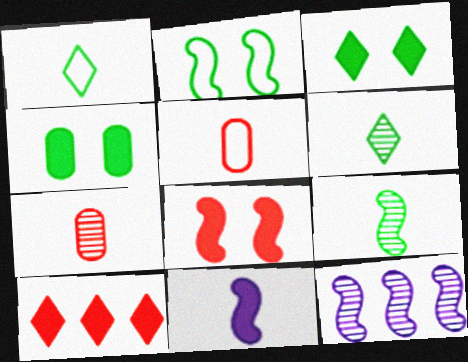[[1, 7, 11], 
[3, 5, 12], 
[4, 10, 11], 
[5, 6, 11]]